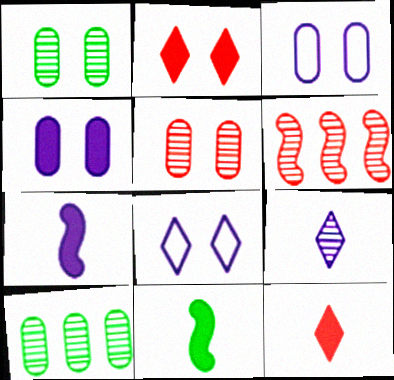[[1, 6, 9]]